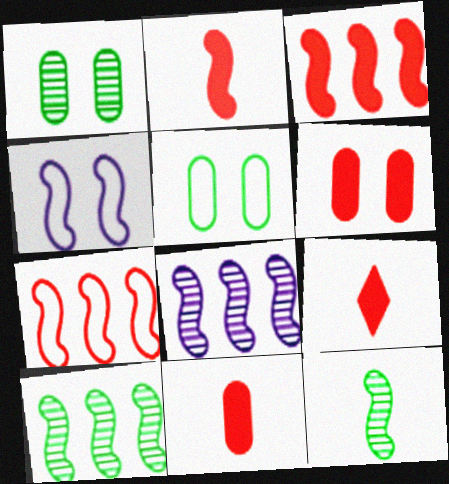[[2, 4, 10], 
[2, 9, 11], 
[3, 4, 12], 
[3, 6, 9], 
[5, 8, 9]]